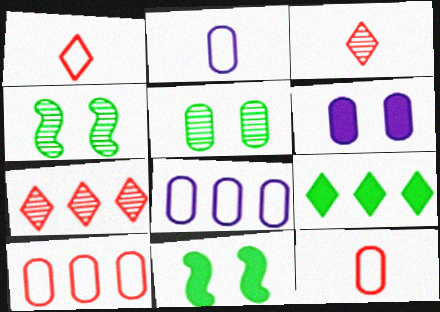[[2, 7, 11], 
[3, 8, 11]]